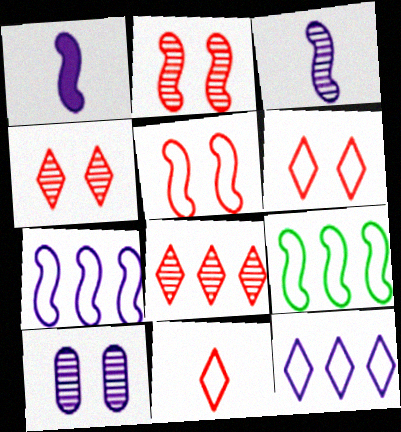[[1, 2, 9], 
[1, 10, 12]]